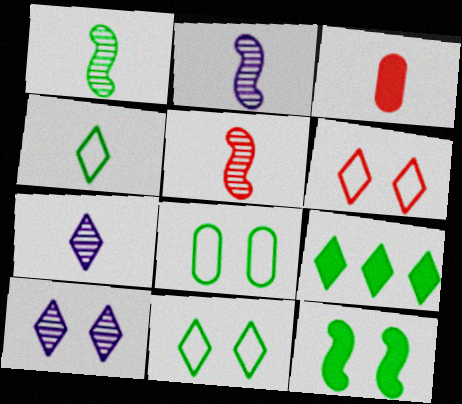[[1, 2, 5], 
[1, 8, 9], 
[2, 3, 4], 
[6, 7, 9]]